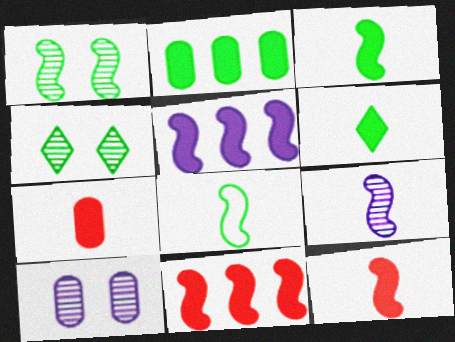[[2, 4, 8], 
[8, 9, 12]]